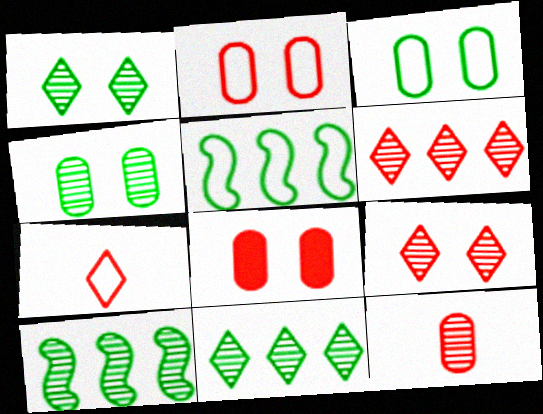[]